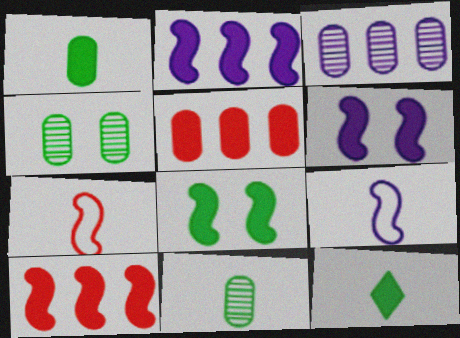[[5, 6, 12]]